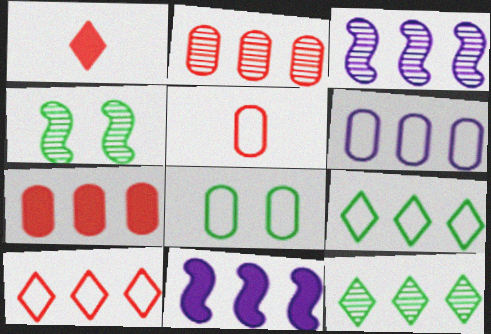[[1, 3, 8], 
[1, 4, 6], 
[2, 3, 12], 
[2, 9, 11], 
[3, 7, 9], 
[5, 6, 8]]